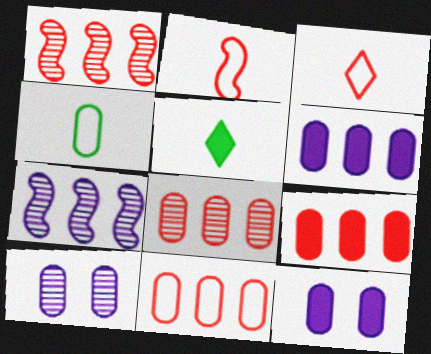[[4, 8, 12], 
[4, 9, 10], 
[8, 9, 11]]